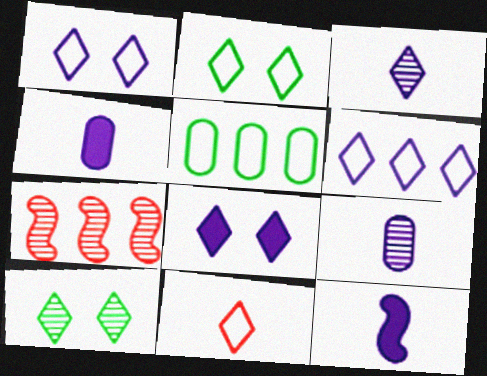[[2, 4, 7], 
[2, 6, 11], 
[3, 6, 8], 
[7, 9, 10]]